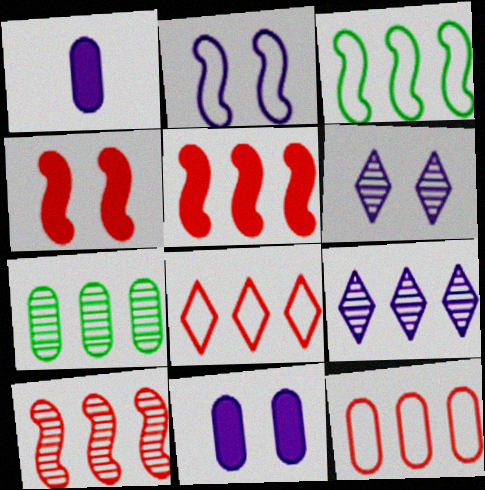[[1, 2, 9], 
[2, 6, 11], 
[7, 9, 10]]